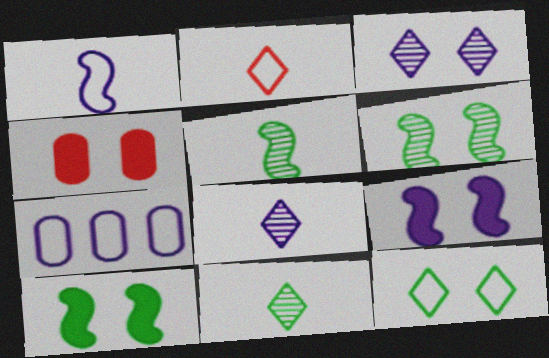[[7, 8, 9]]